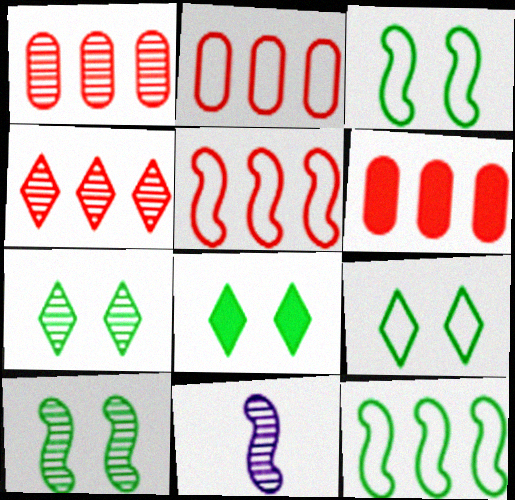[[1, 2, 6], 
[1, 7, 11], 
[2, 8, 11], 
[4, 5, 6], 
[6, 9, 11], 
[7, 8, 9]]